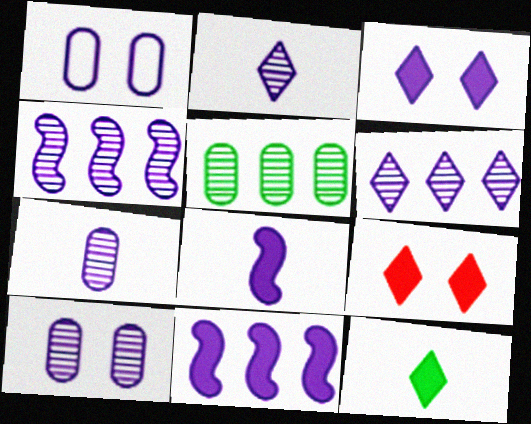[[1, 2, 11], 
[1, 6, 8], 
[2, 4, 10]]